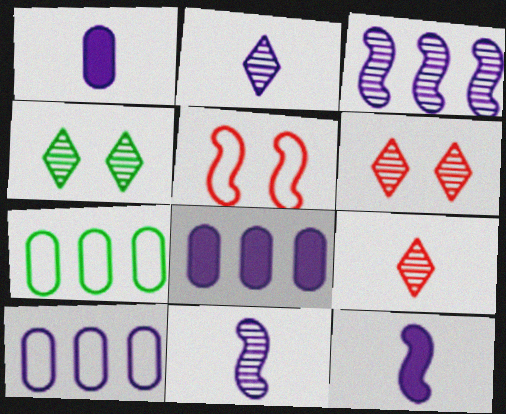[[6, 7, 12]]